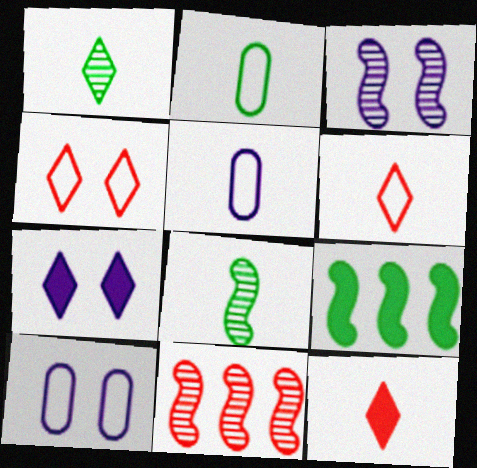[[2, 7, 11], 
[3, 7, 10], 
[3, 8, 11], 
[5, 8, 12]]